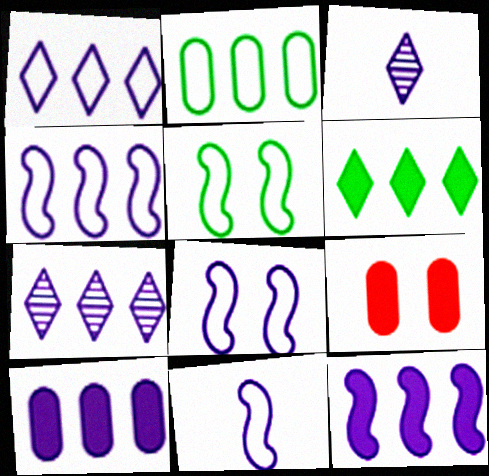[[3, 8, 10], 
[4, 7, 10], 
[4, 8, 11]]